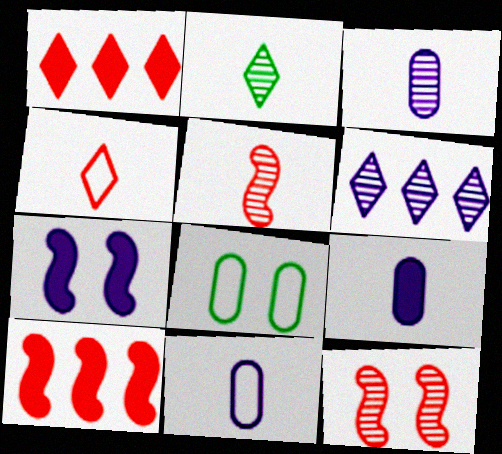[[2, 3, 5], 
[3, 9, 11], 
[6, 7, 11]]